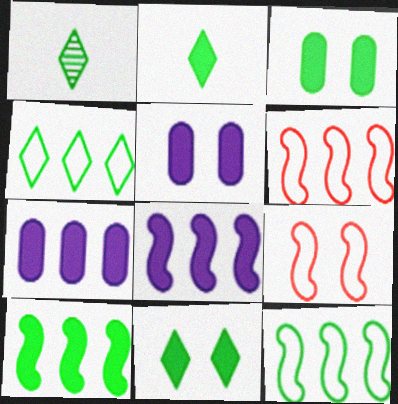[[1, 3, 12], 
[1, 4, 11], 
[1, 5, 6], 
[1, 7, 9], 
[2, 3, 10]]